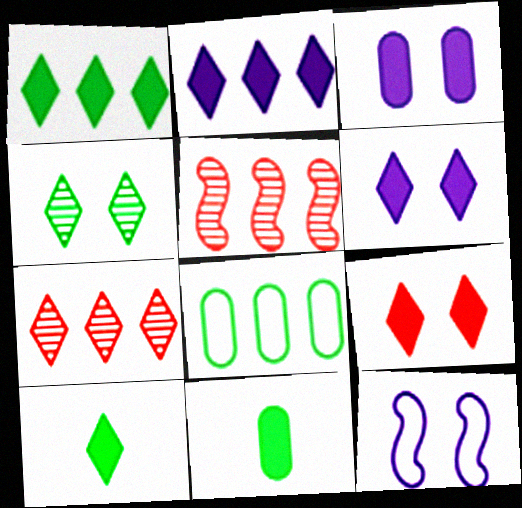[[2, 5, 8], 
[2, 9, 10], 
[7, 11, 12]]